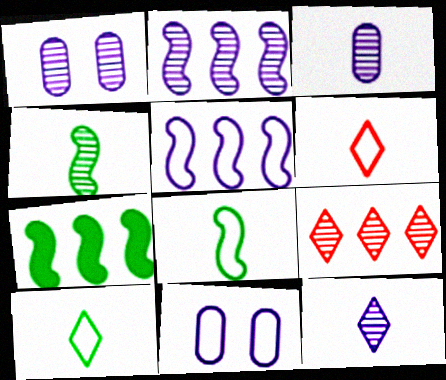[[1, 2, 12], 
[1, 4, 9], 
[1, 6, 7]]